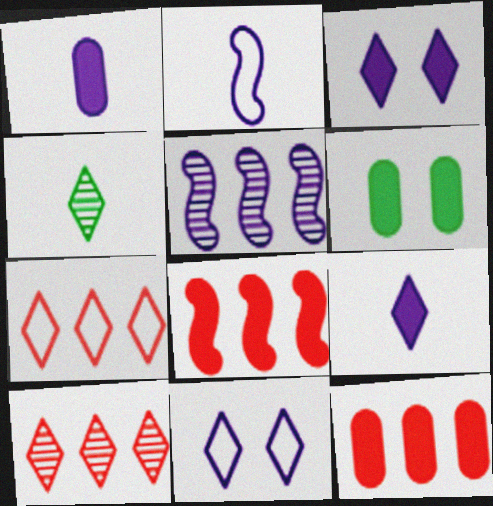[[1, 5, 11], 
[1, 6, 12], 
[2, 6, 10], 
[3, 4, 7], 
[6, 8, 9]]